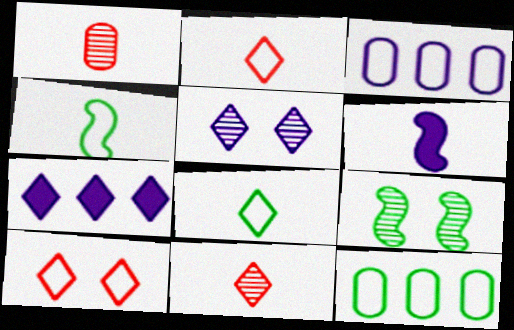[[1, 6, 8], 
[3, 4, 10], 
[3, 5, 6]]